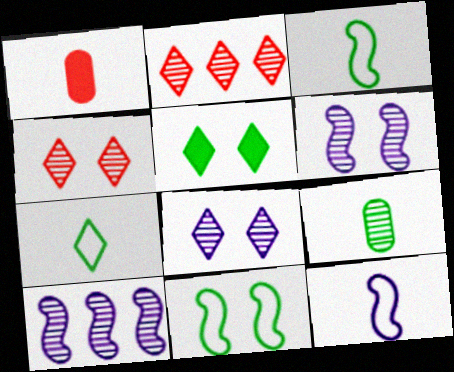[[2, 6, 9], 
[4, 9, 10]]